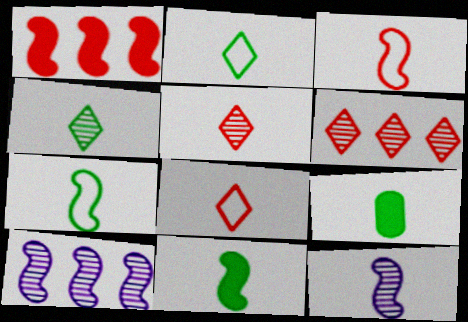[[3, 11, 12], 
[4, 7, 9], 
[8, 9, 12]]